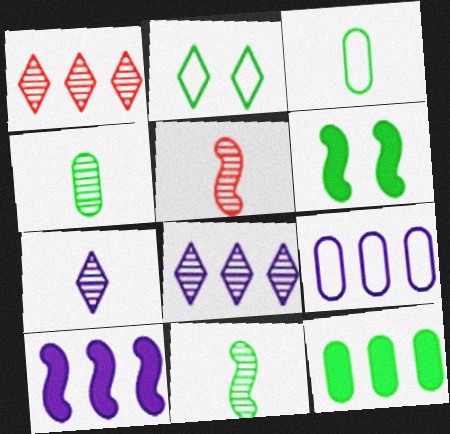[[2, 11, 12], 
[4, 5, 7], 
[8, 9, 10]]